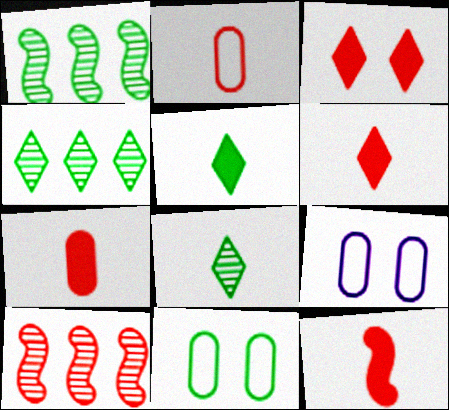[[1, 5, 11], 
[1, 6, 9], 
[2, 3, 10], 
[4, 9, 12], 
[5, 9, 10], 
[6, 7, 12]]